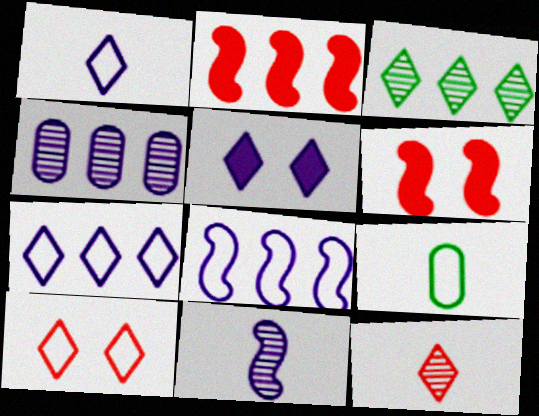[[8, 9, 10]]